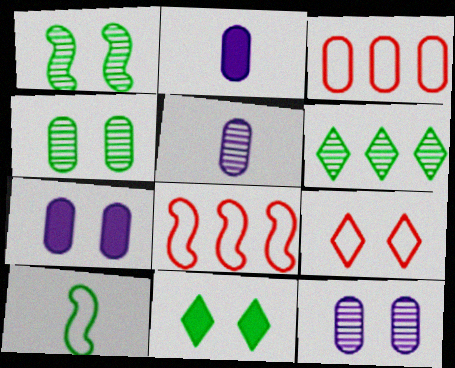[[1, 7, 9], 
[2, 3, 4], 
[5, 8, 11]]